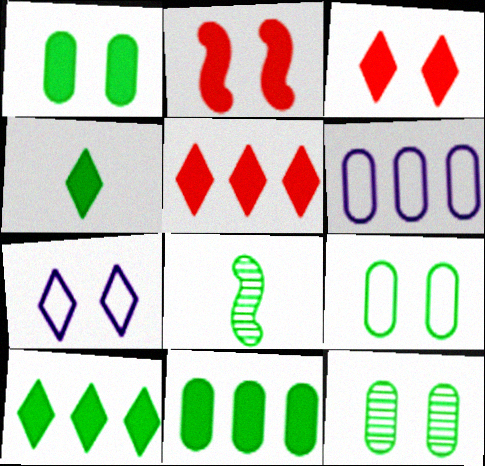[[1, 9, 12], 
[2, 7, 12], 
[3, 6, 8], 
[8, 9, 10]]